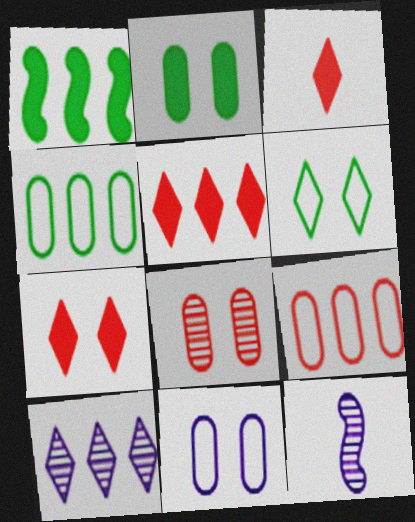[[1, 9, 10], 
[2, 8, 11], 
[3, 5, 7], 
[3, 6, 10], 
[4, 7, 12]]